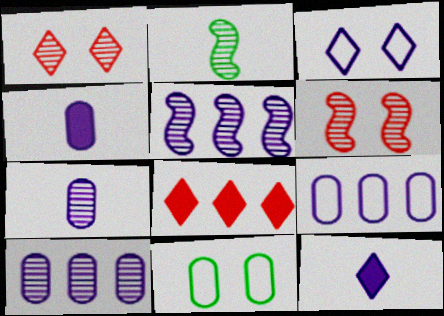[[1, 2, 10], 
[2, 5, 6], 
[3, 4, 5]]